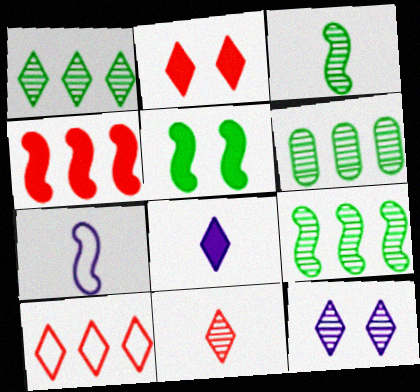[[1, 6, 9], 
[1, 11, 12], 
[2, 6, 7], 
[2, 10, 11]]